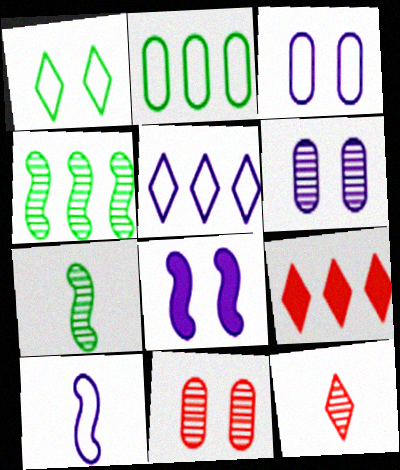[[1, 8, 11], 
[2, 8, 12], 
[3, 5, 10], 
[3, 7, 9], 
[4, 6, 12]]